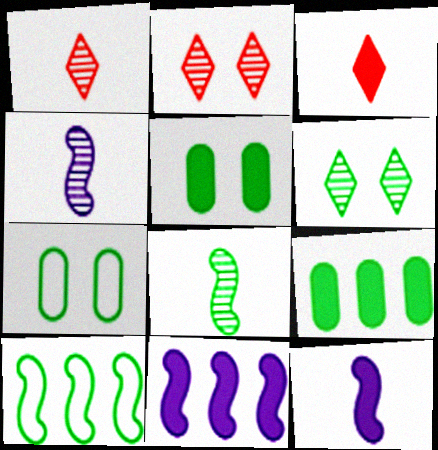[[1, 7, 11], 
[3, 5, 11]]